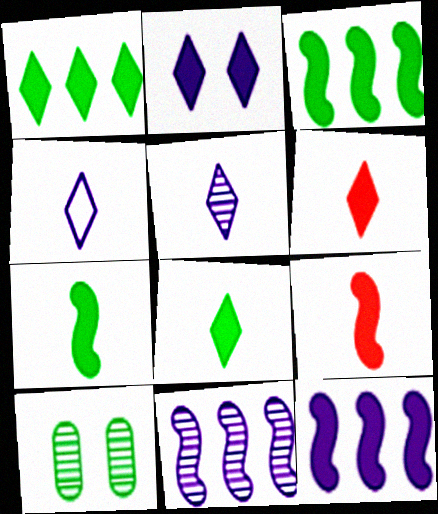[[1, 2, 6]]